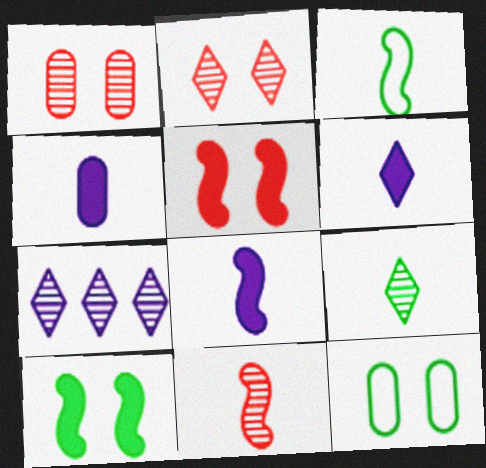[[2, 7, 9], 
[3, 8, 11], 
[4, 6, 8]]